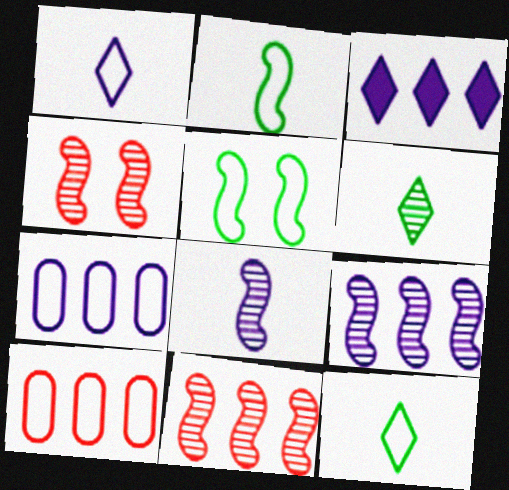[[1, 5, 10], 
[3, 7, 9]]